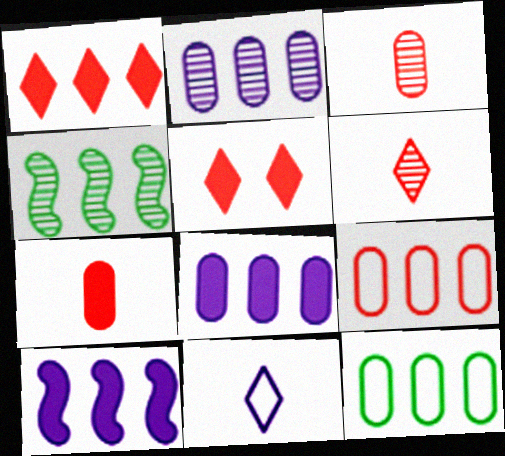[]